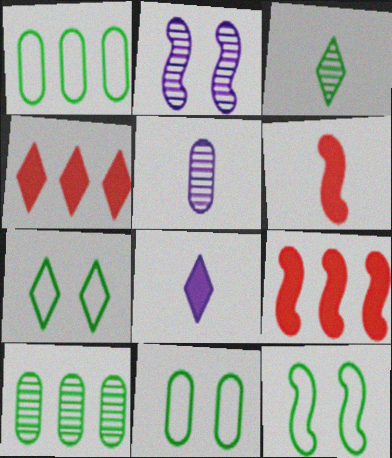[[4, 5, 12], 
[5, 7, 9], 
[7, 11, 12]]